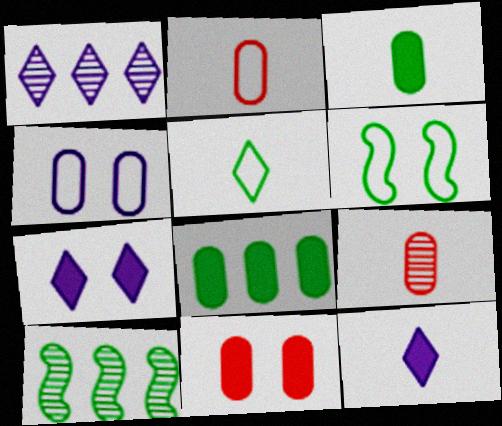[[2, 7, 10], 
[4, 8, 9]]